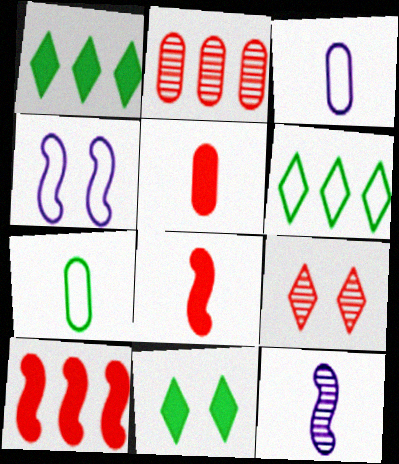[]